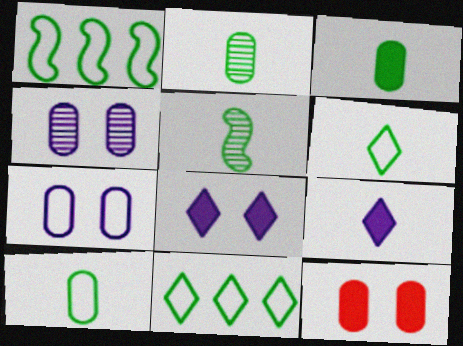[[2, 3, 10], 
[3, 5, 6]]